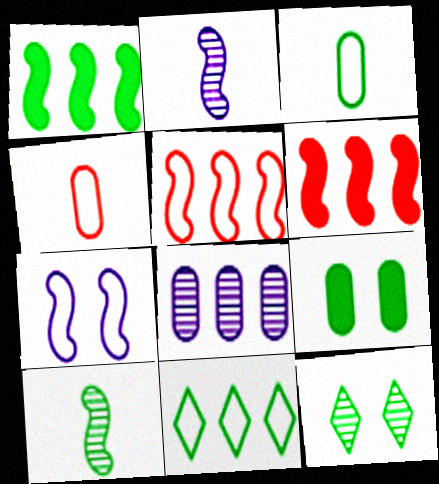[[1, 3, 12], 
[4, 7, 11], 
[4, 8, 9], 
[6, 7, 10], 
[6, 8, 11], 
[9, 10, 11]]